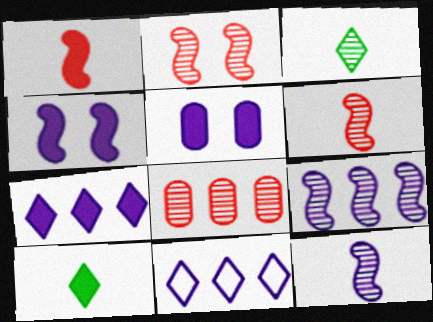[[5, 11, 12]]